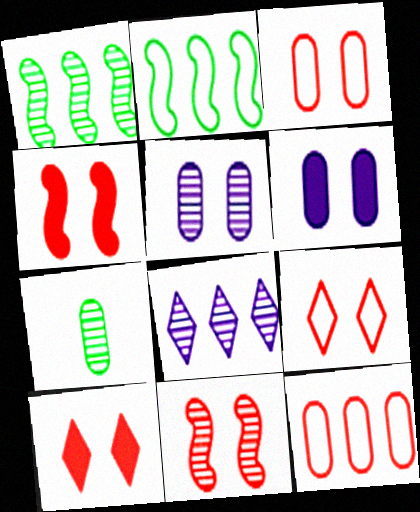[[3, 10, 11], 
[6, 7, 12], 
[7, 8, 11]]